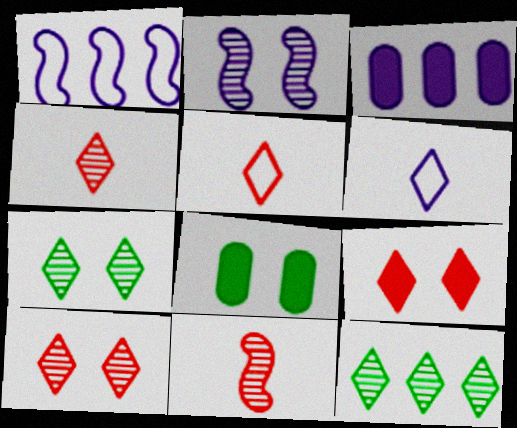[[1, 4, 8], 
[2, 3, 6], 
[6, 9, 12]]